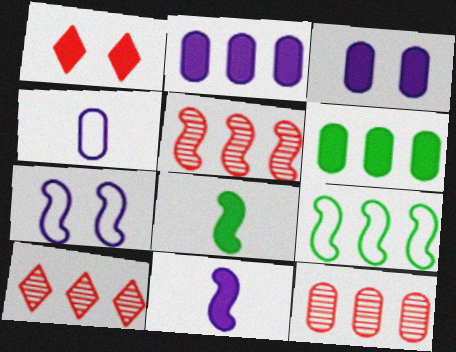[[1, 2, 8], 
[1, 6, 11], 
[2, 9, 10], 
[5, 7, 8], 
[5, 10, 12]]